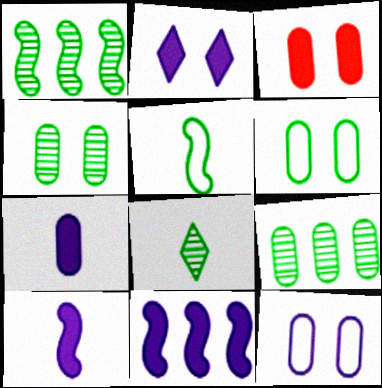[[1, 4, 8], 
[2, 7, 11], 
[3, 4, 12]]